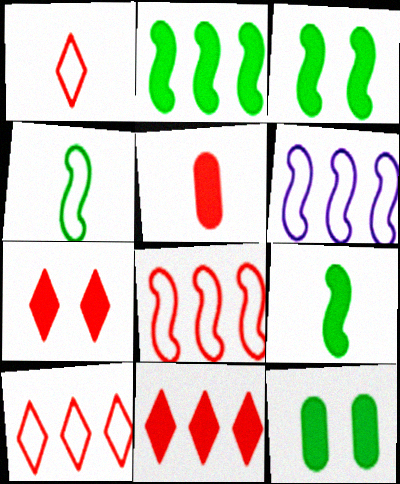[[2, 3, 9]]